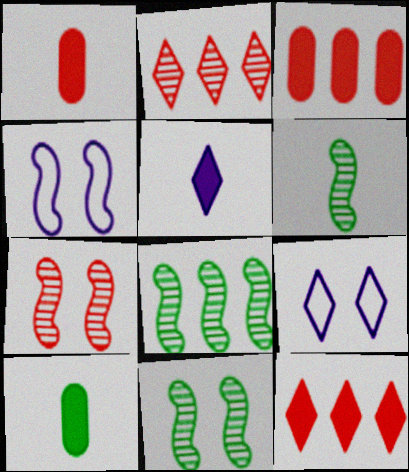[[1, 8, 9], 
[2, 4, 10], 
[3, 6, 9], 
[6, 8, 11]]